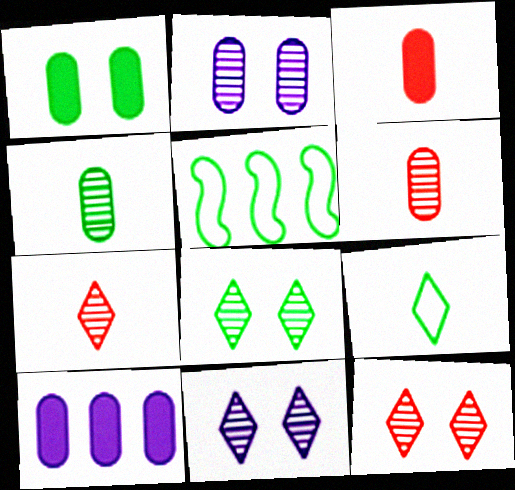[[1, 3, 10], 
[3, 5, 11], 
[8, 11, 12]]